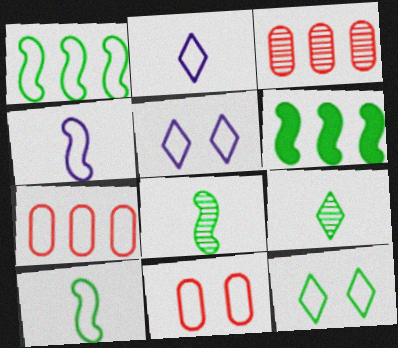[[1, 2, 11], 
[4, 7, 12], 
[5, 7, 10]]